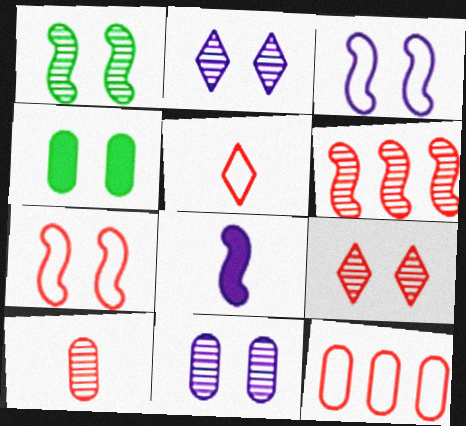[[1, 9, 11], 
[2, 4, 7], 
[3, 4, 9], 
[5, 7, 12], 
[6, 9, 10]]